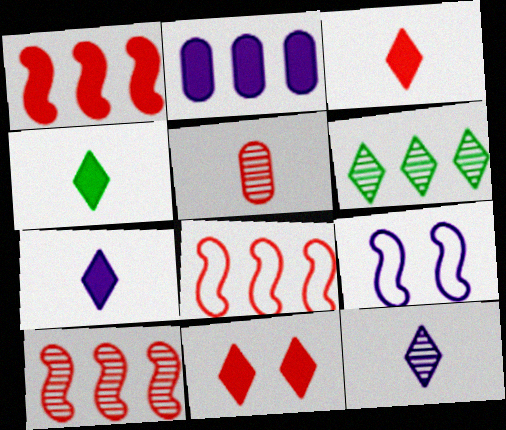[[1, 8, 10], 
[2, 6, 8], 
[2, 9, 12], 
[3, 4, 7], 
[5, 8, 11]]